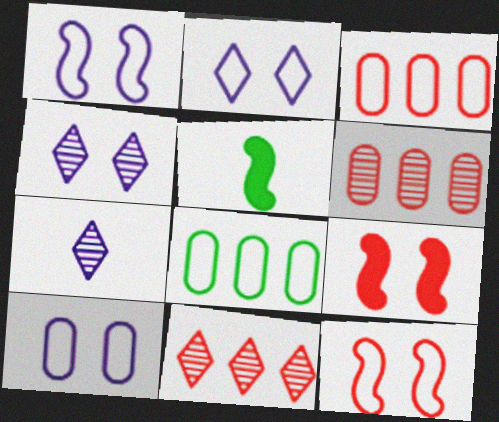[[1, 2, 10], 
[2, 5, 6], 
[3, 4, 5], 
[5, 10, 11], 
[7, 8, 9]]